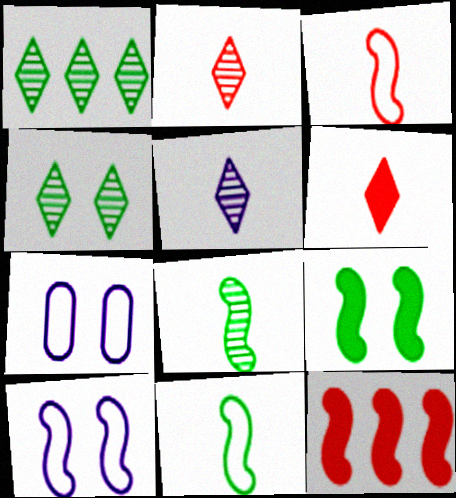[[8, 10, 12]]